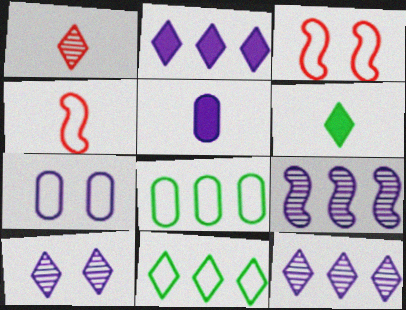[[4, 7, 11]]